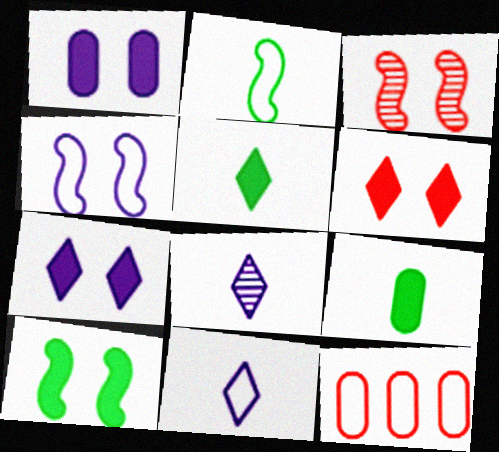[[1, 6, 10], 
[3, 4, 10], 
[8, 10, 12]]